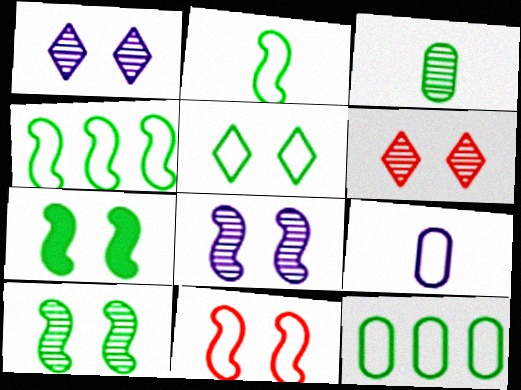[[2, 5, 12], 
[7, 8, 11]]